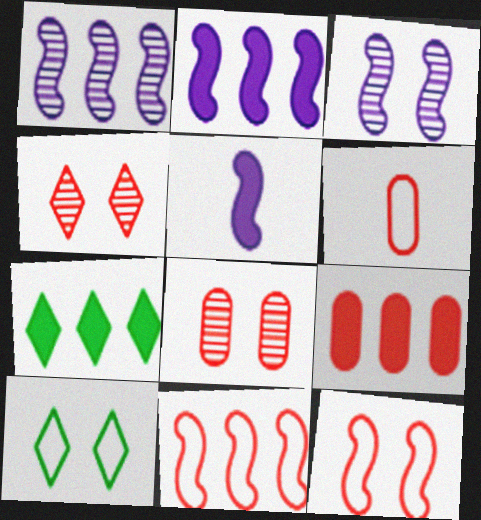[[2, 7, 9], 
[3, 6, 7], 
[6, 8, 9]]